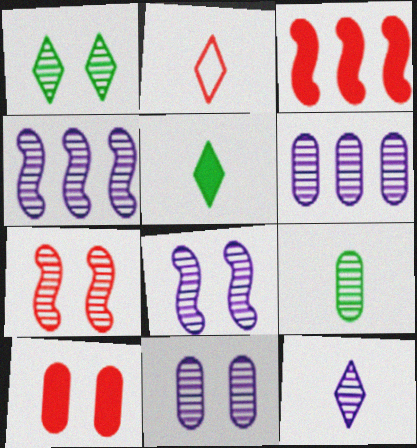[[1, 7, 11], 
[2, 5, 12], 
[4, 11, 12], 
[6, 8, 12]]